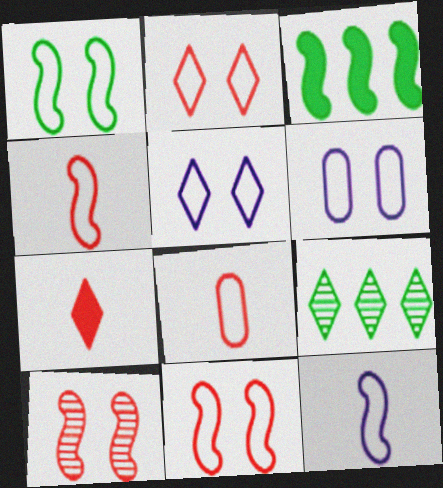[[1, 2, 6], 
[3, 10, 12], 
[5, 7, 9]]